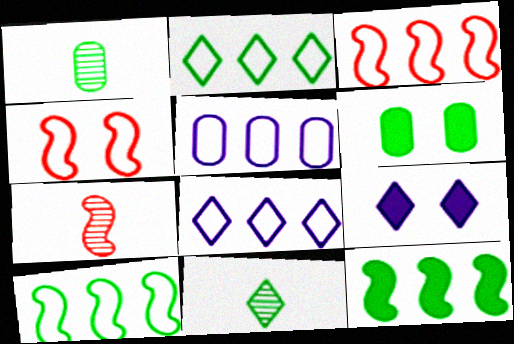[[1, 3, 9], 
[2, 3, 5], 
[6, 7, 8], 
[6, 10, 11]]